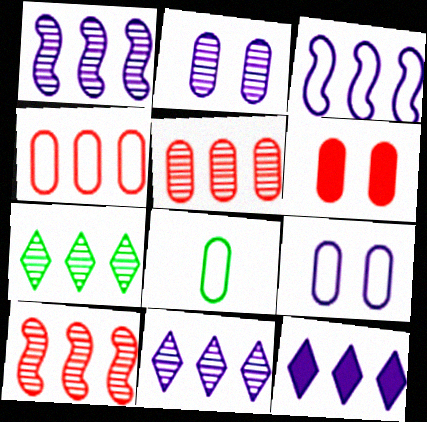[[1, 5, 7], 
[4, 8, 9]]